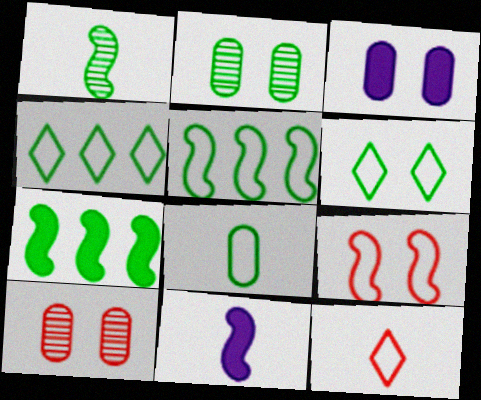[[4, 10, 11], 
[5, 6, 8]]